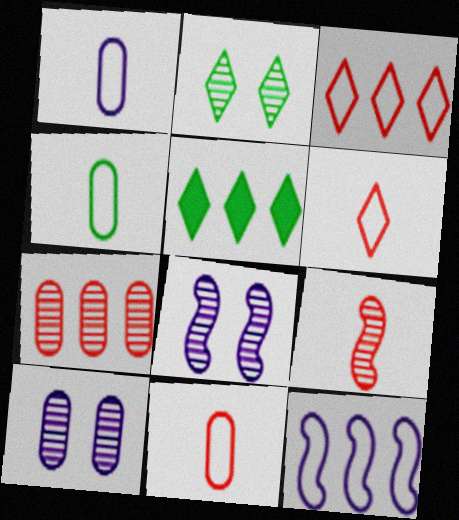[[1, 4, 11], 
[5, 7, 12], 
[5, 8, 11]]